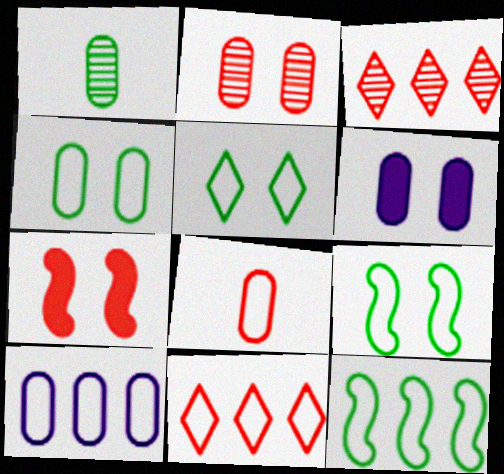[[2, 4, 6], 
[3, 7, 8], 
[4, 5, 9], 
[4, 8, 10], 
[10, 11, 12]]